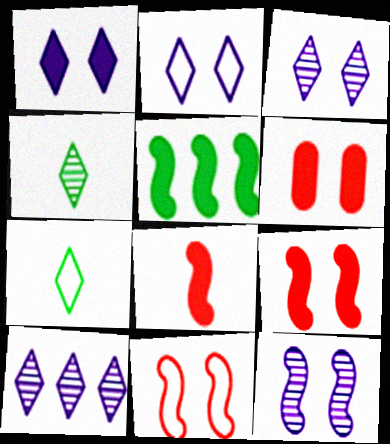[[1, 2, 3]]